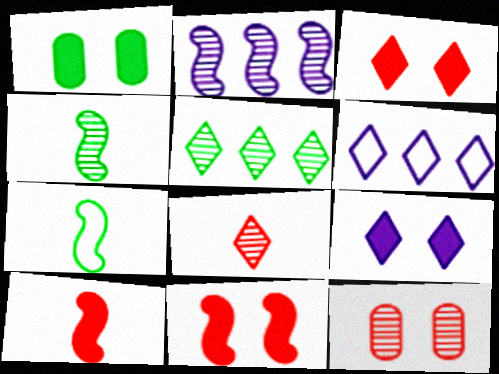[[1, 5, 7], 
[1, 9, 11], 
[2, 7, 11]]